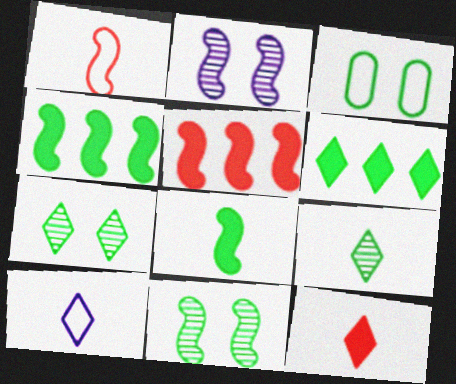[[1, 2, 4], 
[3, 4, 9], 
[9, 10, 12]]